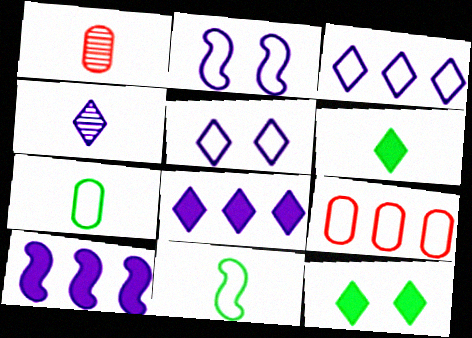[[4, 5, 8], 
[5, 9, 11]]